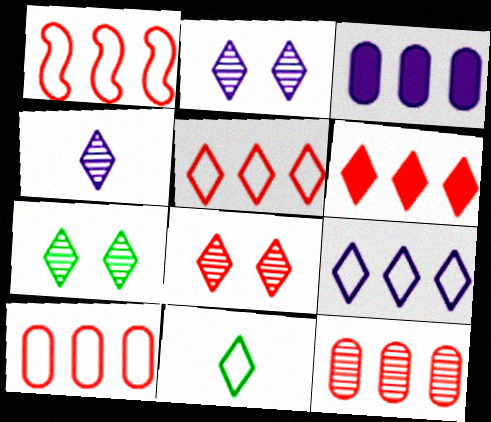[[1, 5, 10], 
[1, 6, 12], 
[2, 6, 11], 
[2, 7, 8]]